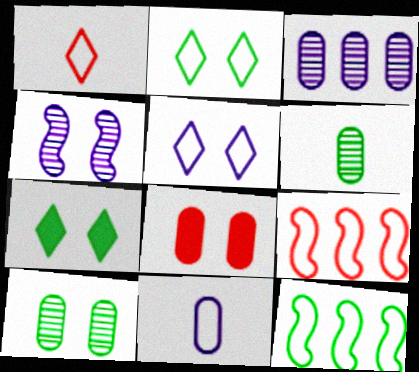[[2, 4, 8], 
[2, 9, 11], 
[6, 7, 12]]